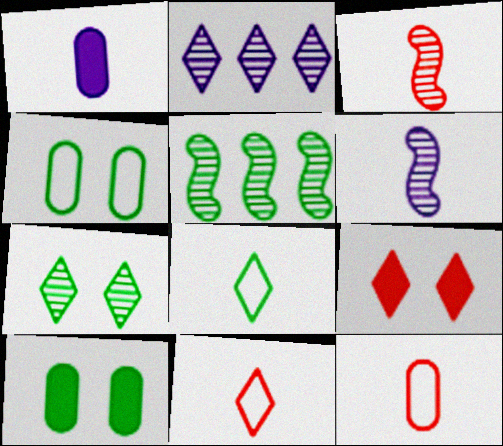[[1, 3, 8], 
[2, 8, 9], 
[5, 8, 10]]